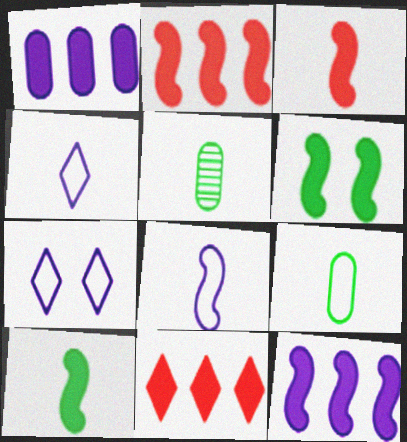[[2, 5, 7], 
[3, 4, 5], 
[3, 6, 12]]